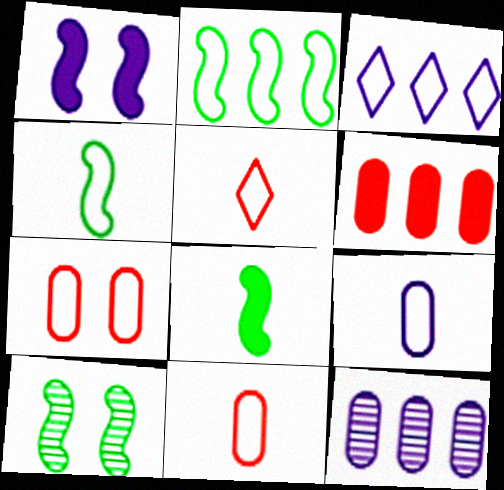[[2, 8, 10], 
[3, 4, 7], 
[4, 5, 9]]